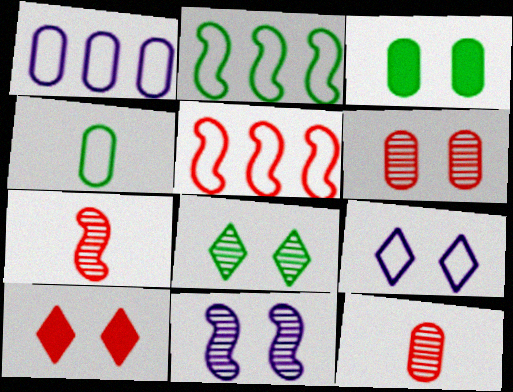[[1, 3, 12], 
[4, 5, 9], 
[5, 10, 12], 
[6, 8, 11], 
[8, 9, 10]]